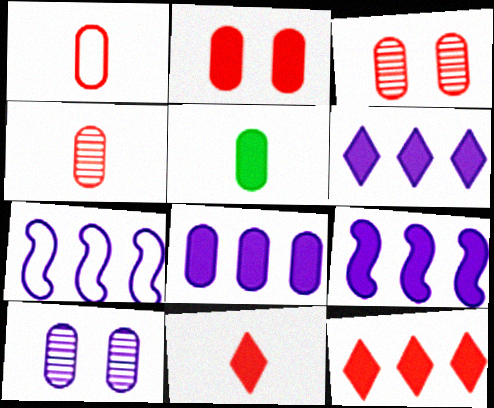[[2, 5, 8], 
[6, 8, 9]]